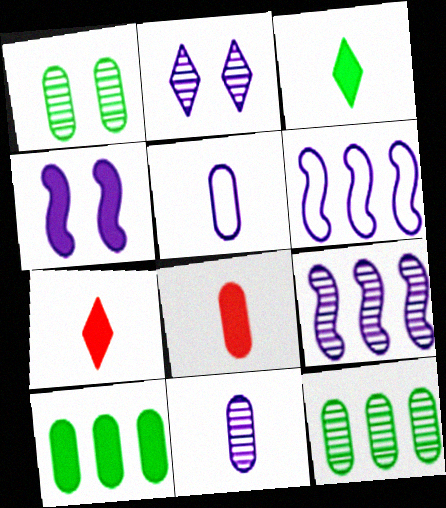[[1, 6, 7], 
[2, 9, 11], 
[4, 7, 10]]